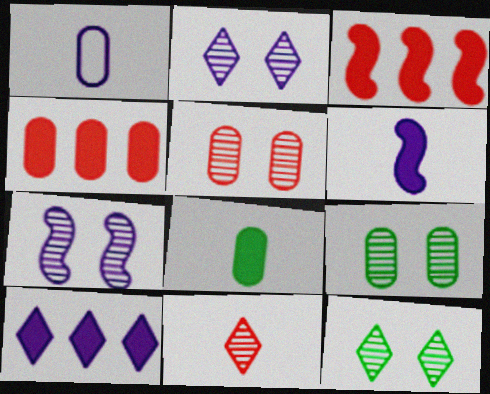[[1, 3, 12], 
[1, 4, 9], 
[1, 7, 10], 
[5, 7, 12]]